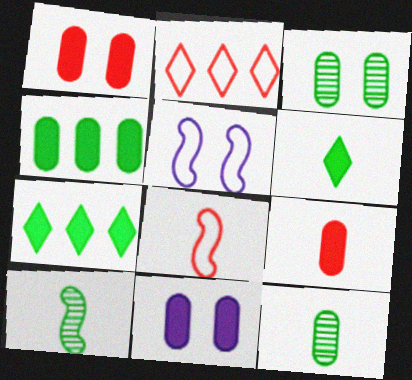[[2, 10, 11], 
[4, 9, 11]]